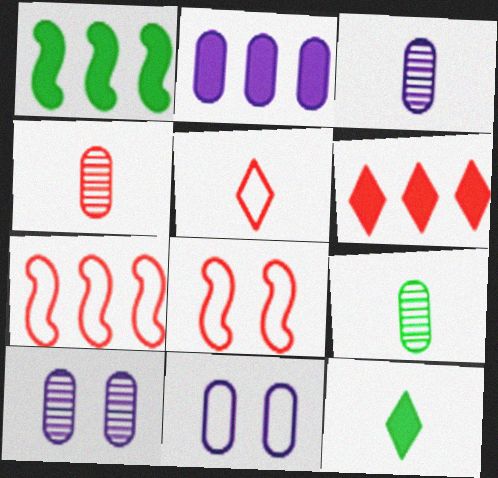[[1, 2, 6], 
[1, 5, 10], 
[2, 3, 11], 
[3, 4, 9], 
[4, 6, 8], 
[7, 10, 12]]